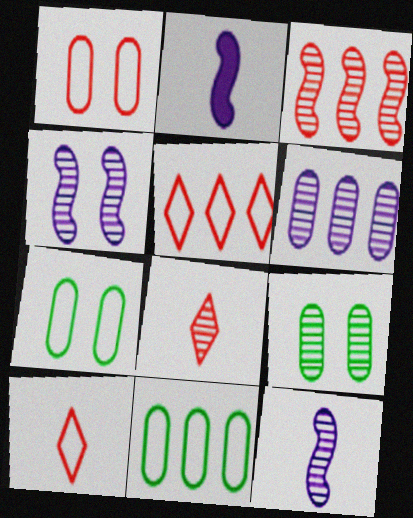[[2, 5, 9]]